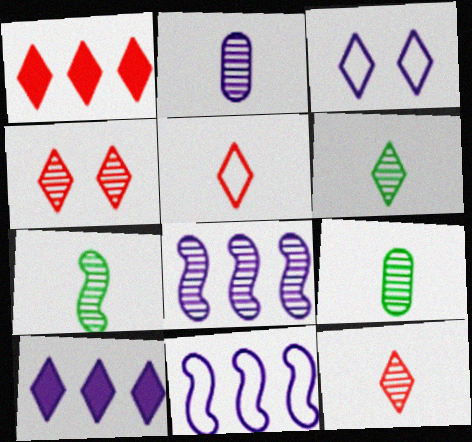[[1, 3, 6], 
[1, 4, 5], 
[2, 7, 12], 
[4, 8, 9], 
[6, 7, 9]]